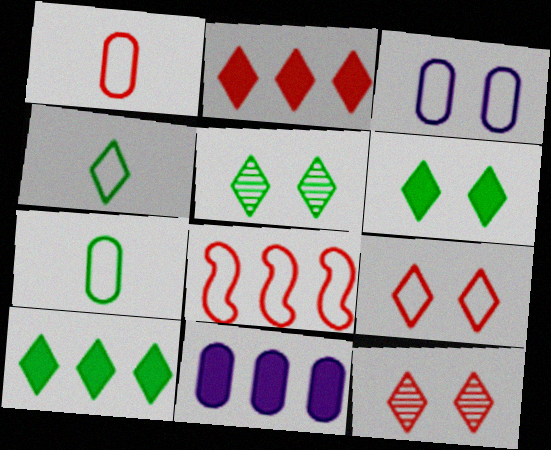[[1, 8, 9], 
[3, 4, 8], 
[4, 5, 10]]